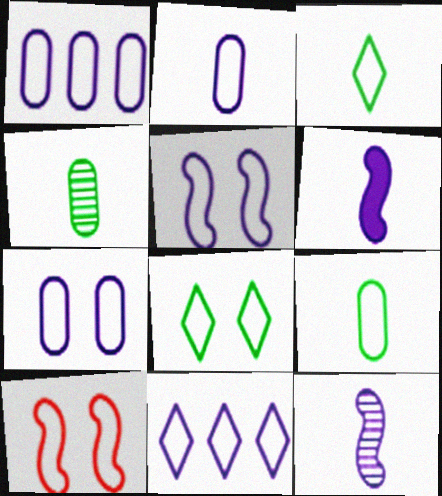[[1, 2, 7], 
[1, 3, 10], 
[2, 5, 11], 
[7, 8, 10], 
[9, 10, 11]]